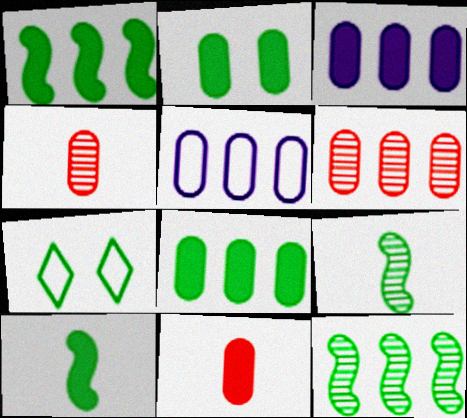[[2, 3, 11], 
[2, 4, 5], 
[5, 6, 8], 
[7, 8, 9]]